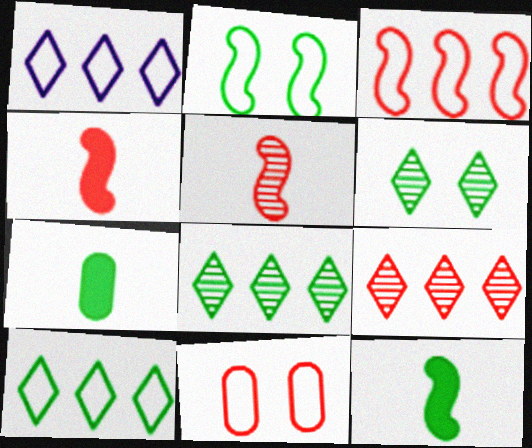[[2, 7, 8], 
[4, 9, 11]]